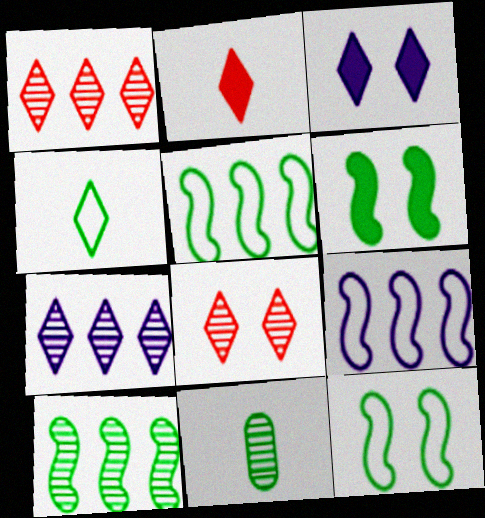[[1, 3, 4]]